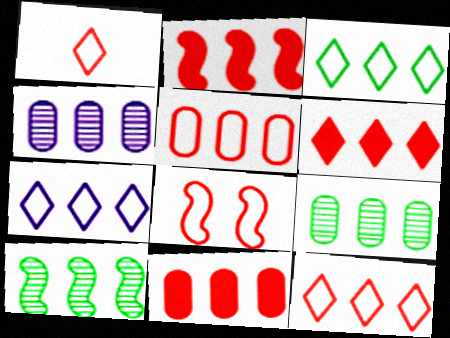[[1, 5, 8], 
[2, 3, 4], 
[2, 6, 11], 
[2, 7, 9], 
[3, 7, 12], 
[7, 10, 11]]